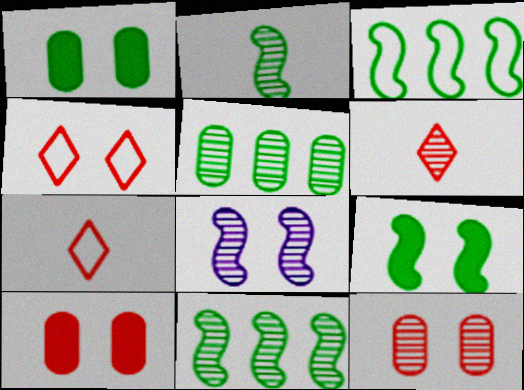[[1, 4, 8], 
[2, 3, 9], 
[5, 6, 8]]